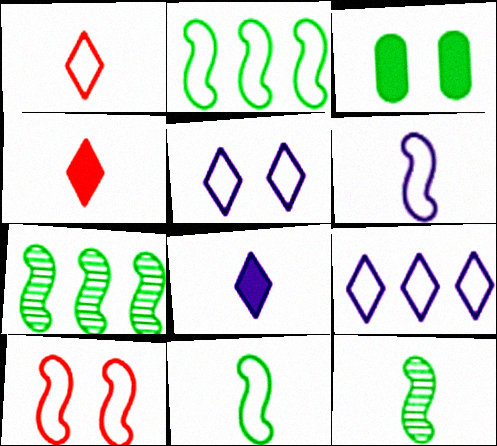[[2, 6, 10]]